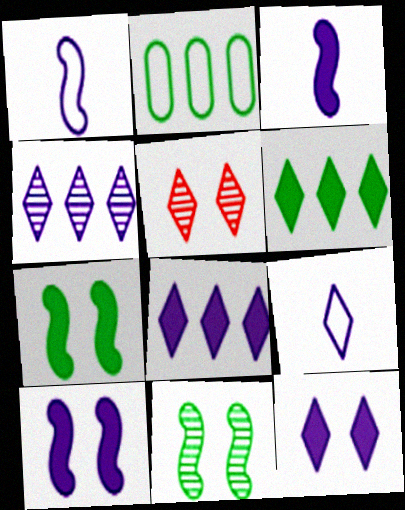[[2, 3, 5], 
[4, 9, 12], 
[5, 6, 9]]